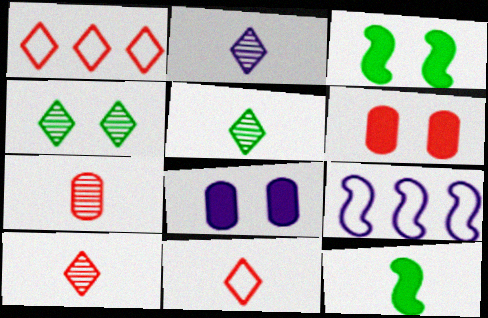[[2, 5, 10], 
[2, 8, 9], 
[5, 6, 9]]